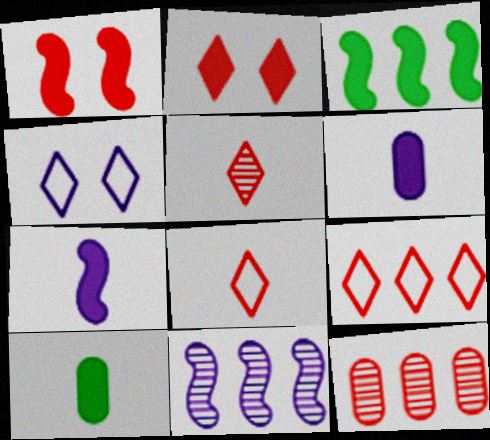[[1, 3, 7], 
[1, 8, 12], 
[2, 3, 6], 
[2, 5, 9], 
[4, 6, 11]]